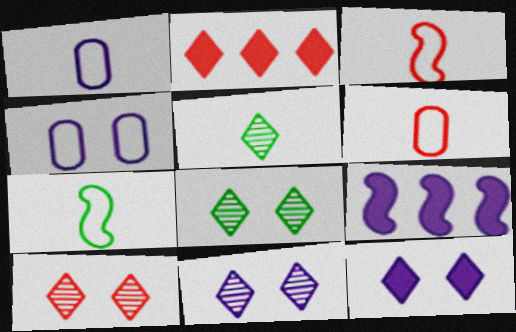[[1, 9, 11], 
[6, 8, 9], 
[8, 10, 11]]